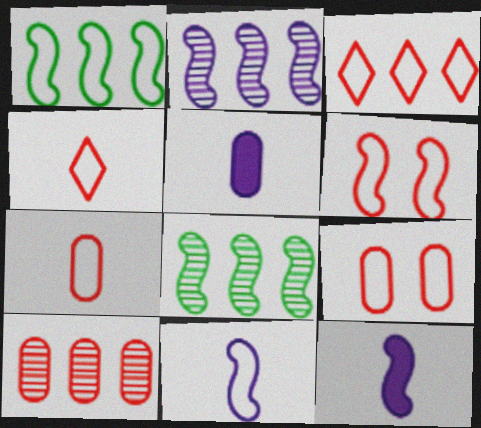[[1, 6, 11], 
[3, 6, 7], 
[6, 8, 12]]